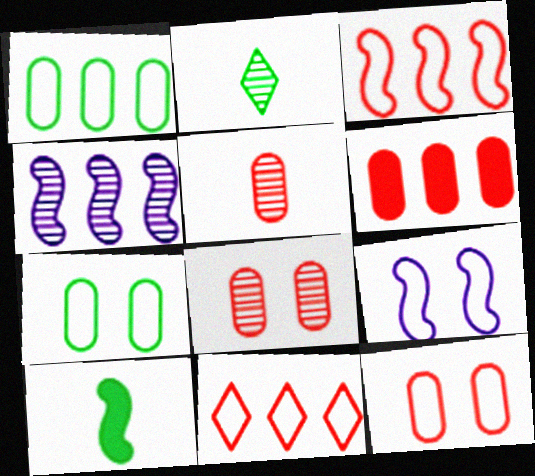[[2, 4, 8], 
[2, 6, 9], 
[5, 6, 12]]